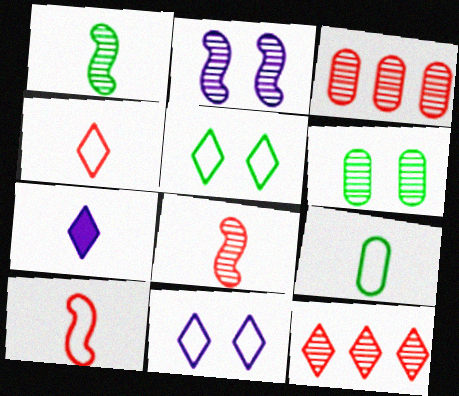[[5, 7, 12], 
[7, 8, 9]]